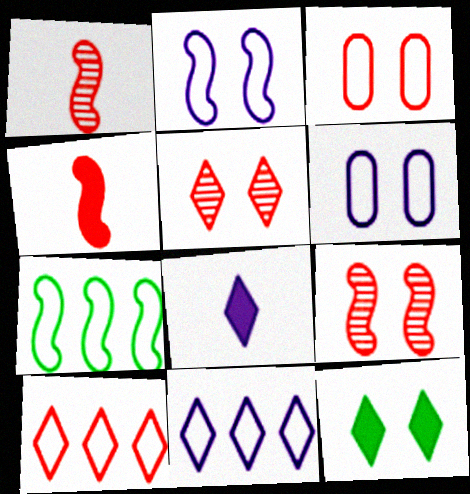[[6, 9, 12]]